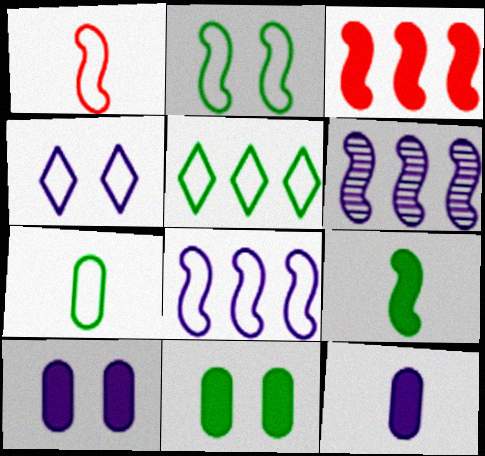[[1, 2, 8], 
[2, 5, 7], 
[4, 6, 12]]